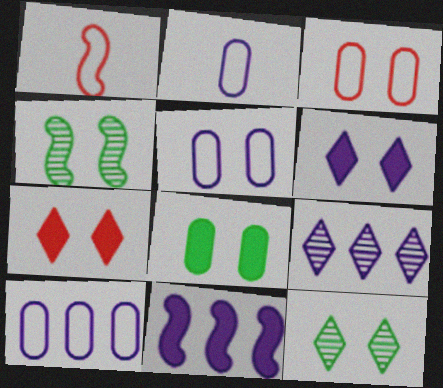[[1, 4, 11], 
[1, 8, 9], 
[2, 5, 10], 
[3, 4, 6], 
[4, 5, 7], 
[9, 10, 11]]